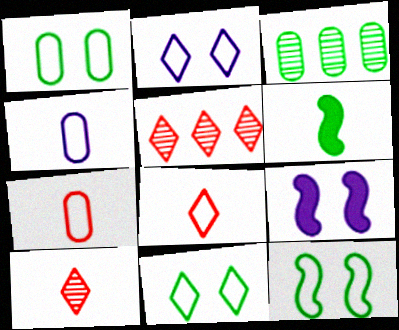[[1, 11, 12], 
[3, 6, 11], 
[3, 8, 9], 
[4, 6, 10]]